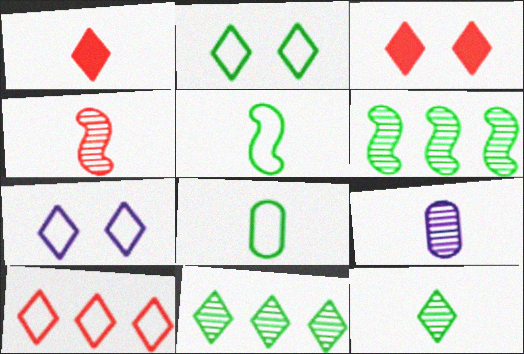[[1, 5, 9], 
[1, 7, 11], 
[4, 9, 12]]